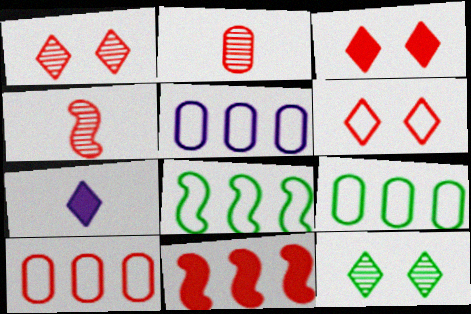[[1, 3, 6], 
[2, 6, 11], 
[3, 4, 10], 
[5, 9, 10]]